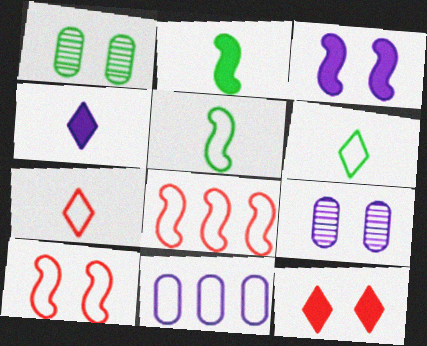[[1, 4, 8], 
[6, 10, 11]]